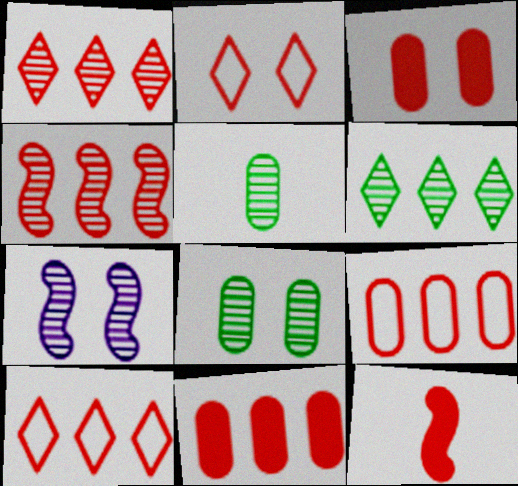[[1, 5, 7], 
[4, 10, 11]]